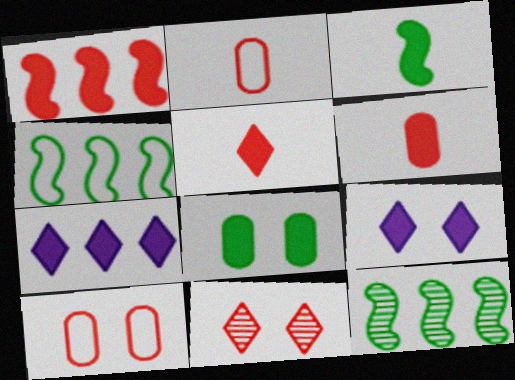[[1, 2, 11], 
[2, 9, 12]]